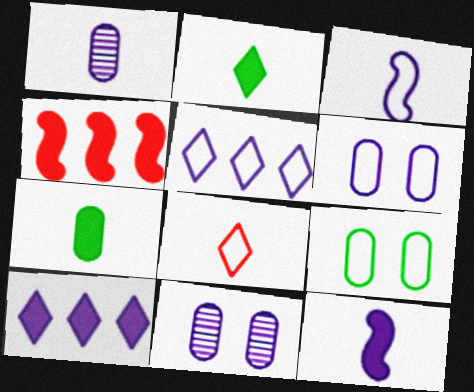[[3, 5, 6], 
[3, 10, 11], 
[5, 11, 12]]